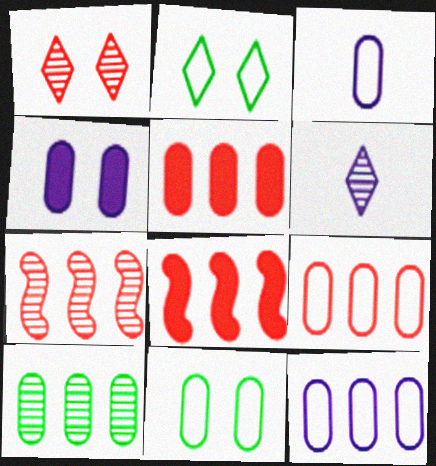[[3, 9, 11], 
[5, 10, 12], 
[6, 8, 11]]